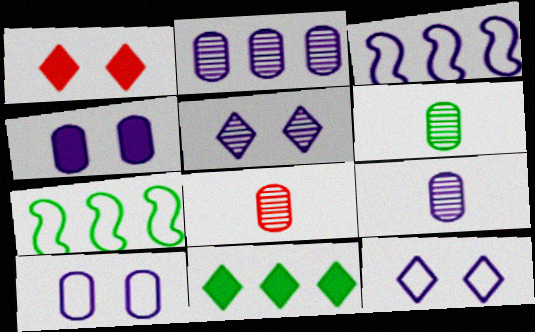[[1, 3, 6], 
[1, 7, 9], 
[6, 8, 9]]